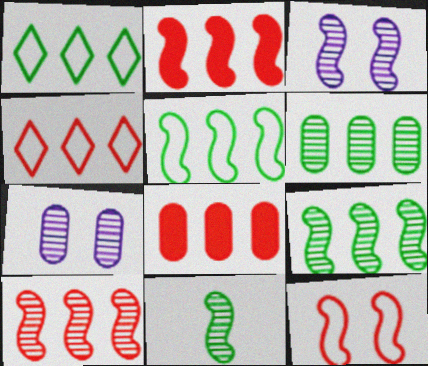[[3, 10, 11], 
[4, 8, 10]]